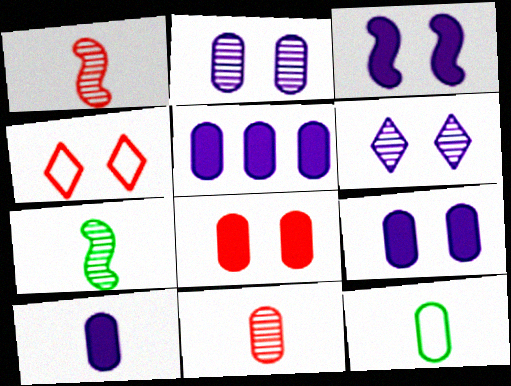[[4, 5, 7], 
[5, 9, 10], 
[10, 11, 12]]